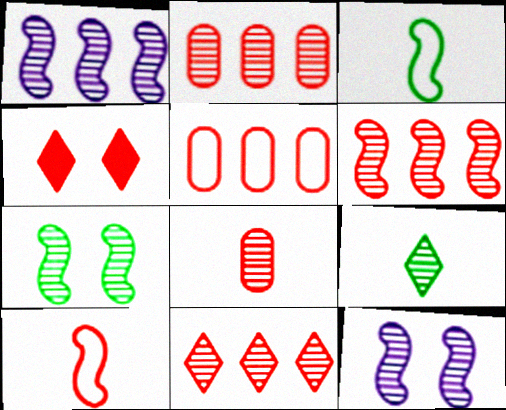[[2, 4, 10], 
[2, 6, 11], 
[2, 9, 12]]